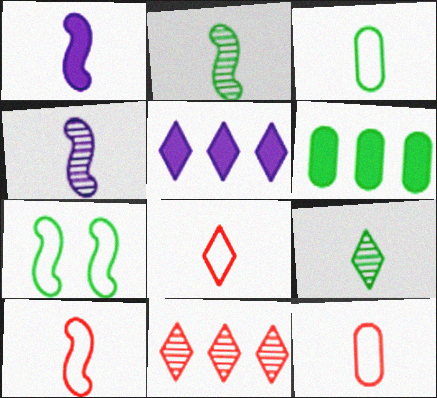[[1, 2, 10], 
[1, 9, 12], 
[6, 7, 9], 
[8, 10, 12]]